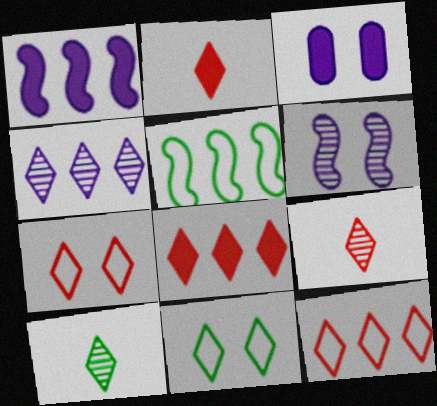[[2, 4, 11], 
[3, 5, 9], 
[7, 8, 9]]